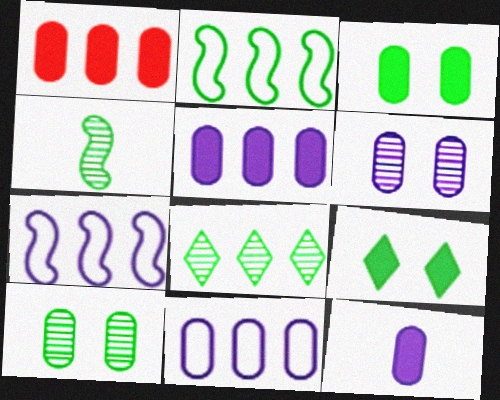[[1, 3, 12], 
[1, 7, 8], 
[4, 8, 10], 
[6, 11, 12]]